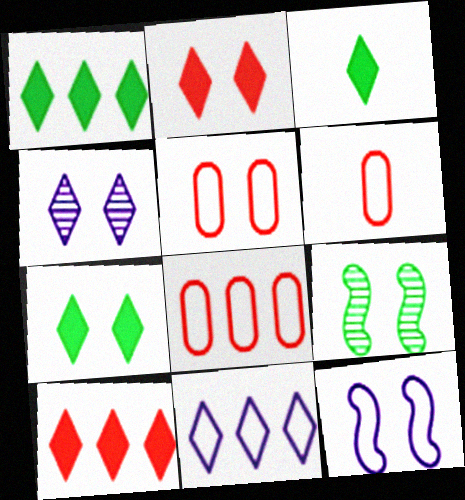[[1, 3, 7], 
[5, 6, 8]]